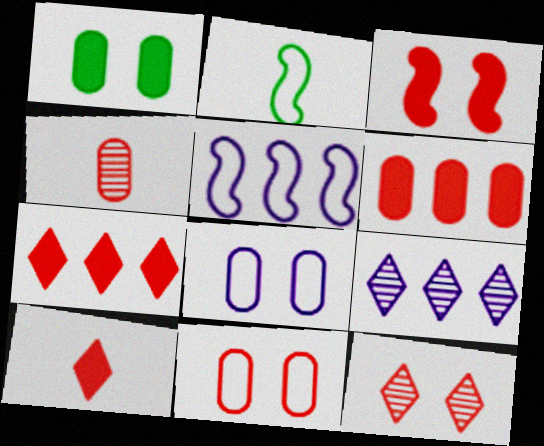[[3, 6, 10], 
[3, 11, 12], 
[4, 6, 11]]